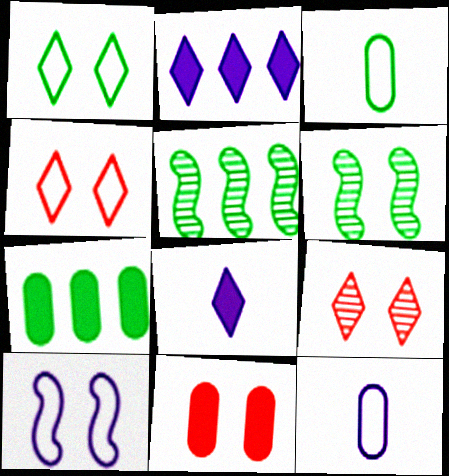[]